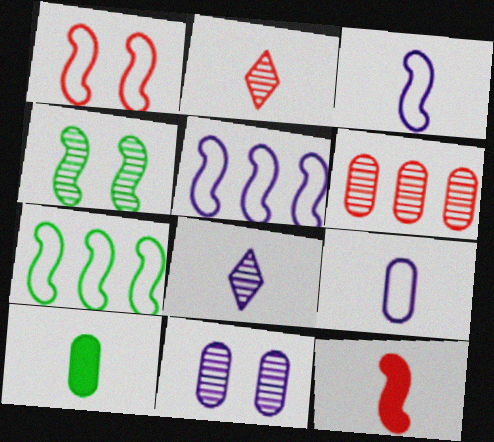[[1, 3, 7], 
[2, 3, 10], 
[4, 5, 12], 
[4, 6, 8]]